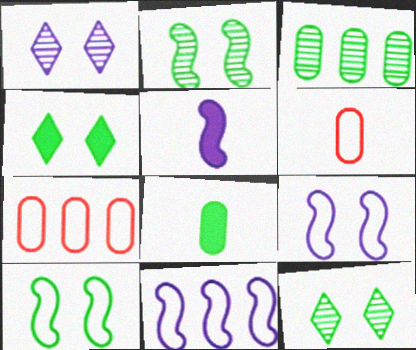[[5, 7, 12]]